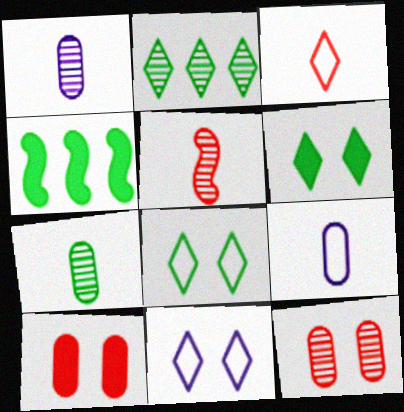[[4, 7, 8]]